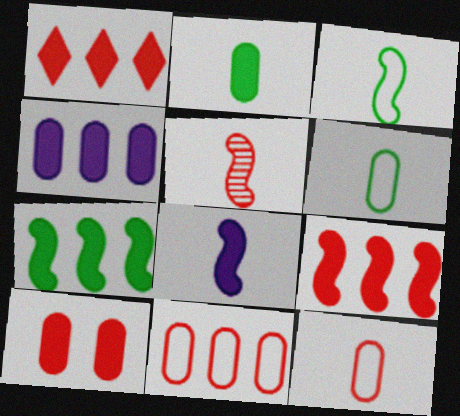[[1, 4, 7], 
[2, 4, 10], 
[3, 5, 8]]